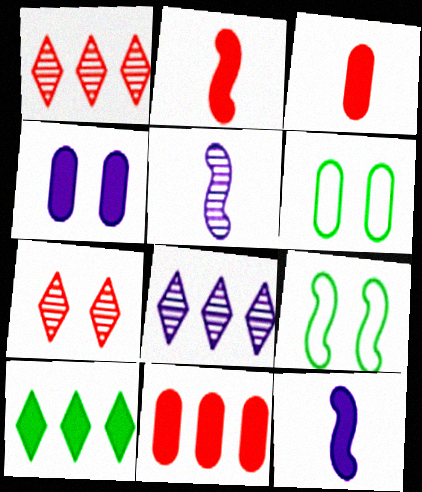[[1, 6, 12], 
[2, 4, 10], 
[2, 6, 8], 
[3, 8, 9], 
[4, 7, 9]]